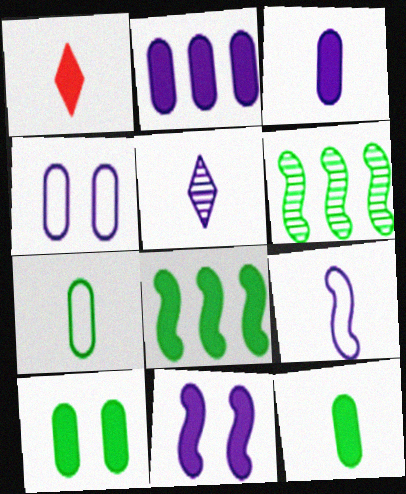[[1, 4, 6], 
[3, 5, 9]]